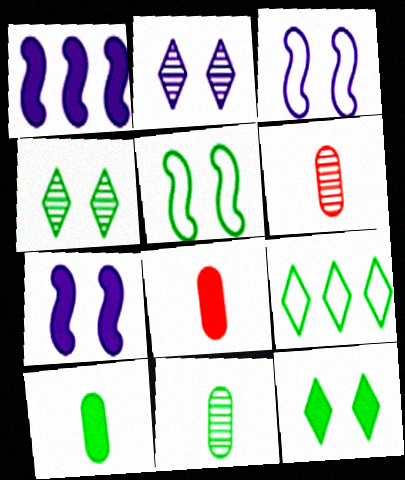[[1, 8, 12], 
[6, 7, 9]]